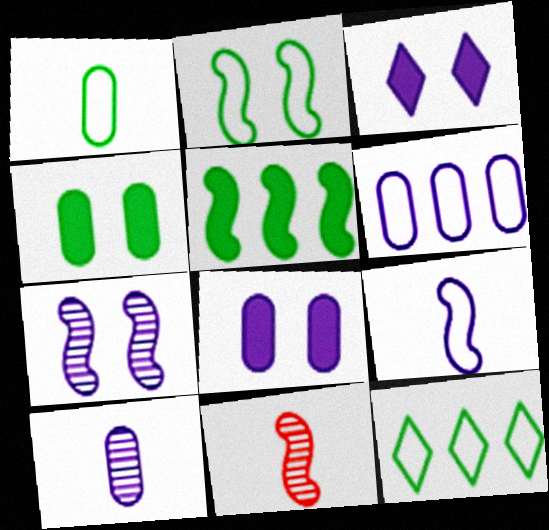[[1, 2, 12], 
[6, 8, 10], 
[8, 11, 12]]